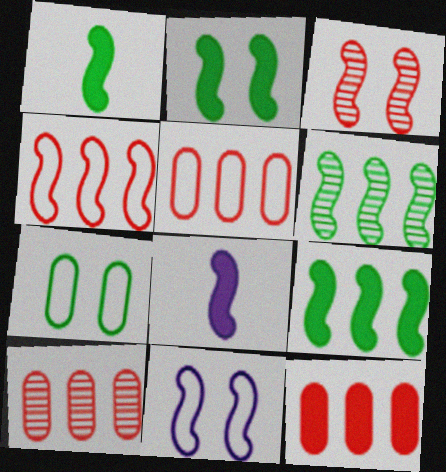[[1, 2, 9], 
[2, 3, 11], 
[5, 10, 12]]